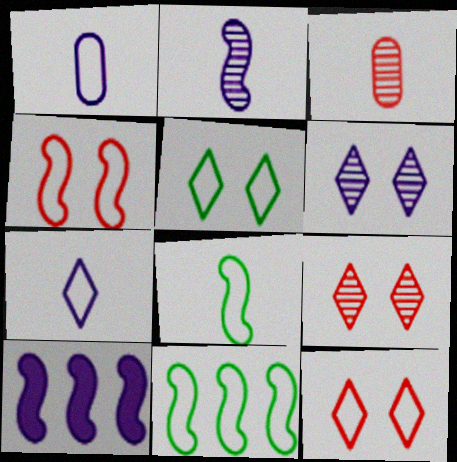[[1, 6, 10], 
[1, 11, 12], 
[3, 5, 10]]